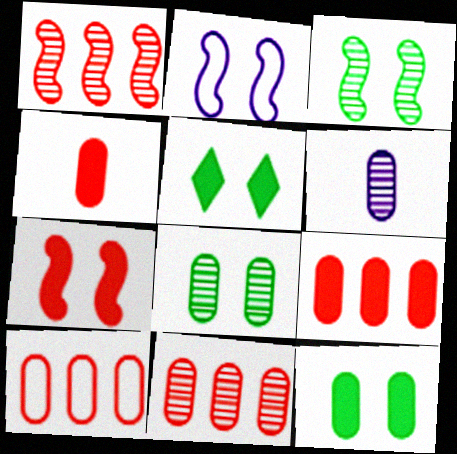[[2, 3, 7], 
[6, 8, 11], 
[6, 10, 12], 
[9, 10, 11]]